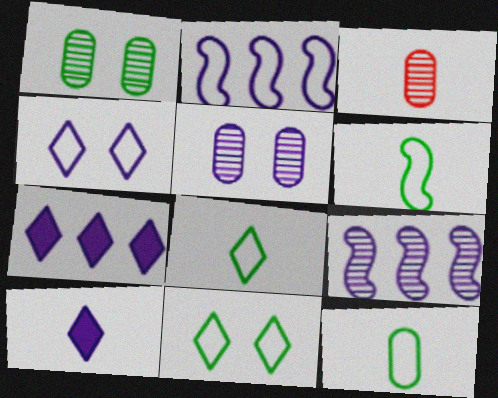[[2, 5, 10], 
[3, 6, 10], 
[6, 8, 12]]